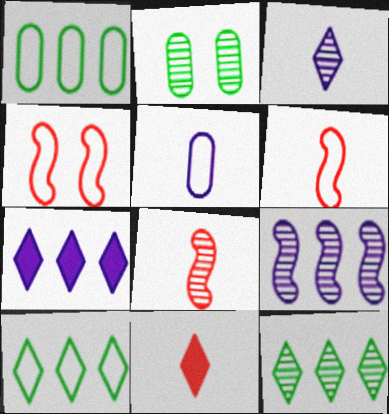[[2, 6, 7], 
[4, 5, 10]]